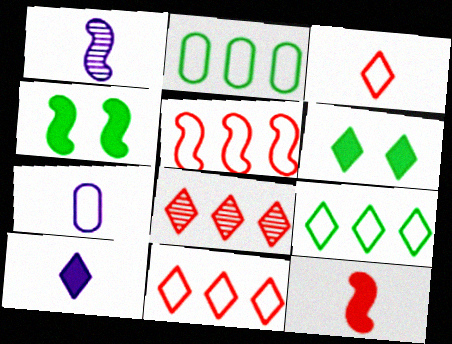[[1, 4, 5], 
[1, 7, 10], 
[4, 7, 8]]